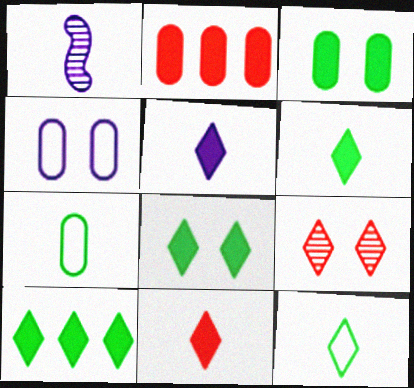[[1, 7, 11], 
[5, 6, 11], 
[6, 8, 10]]